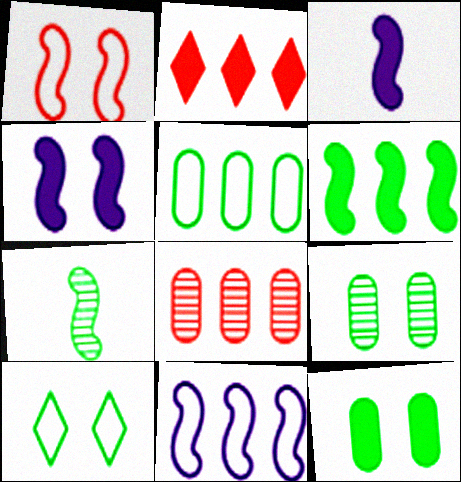[[2, 3, 12], 
[3, 8, 10]]